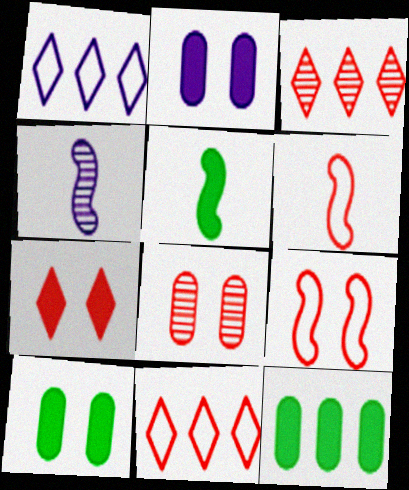[[1, 2, 4], 
[1, 5, 8], 
[4, 5, 6], 
[4, 10, 11], 
[7, 8, 9]]